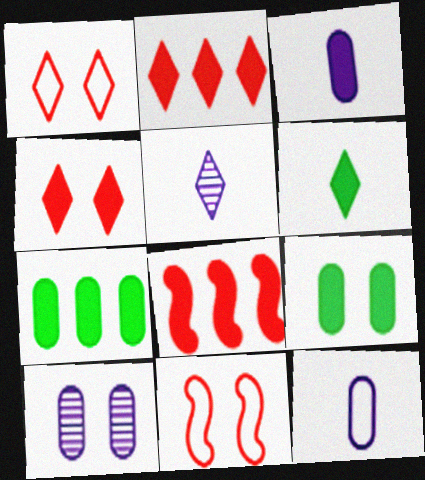[[5, 7, 11]]